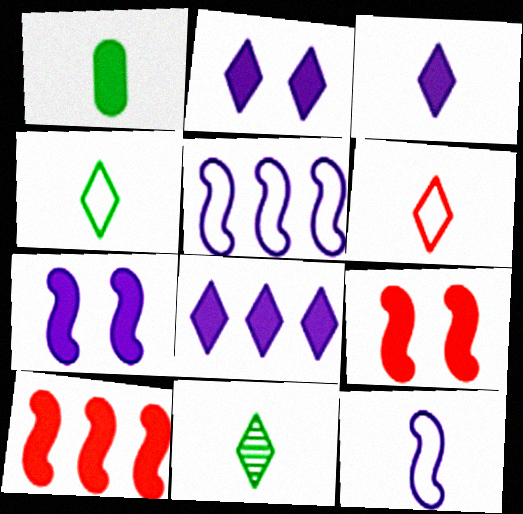[[1, 2, 10], 
[1, 8, 9], 
[2, 3, 8], 
[3, 6, 11]]